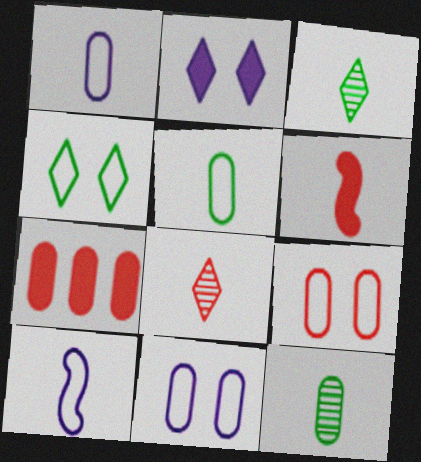[[1, 3, 6], 
[7, 11, 12]]